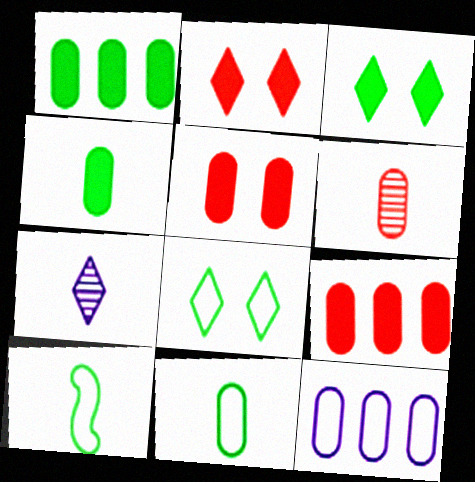[]